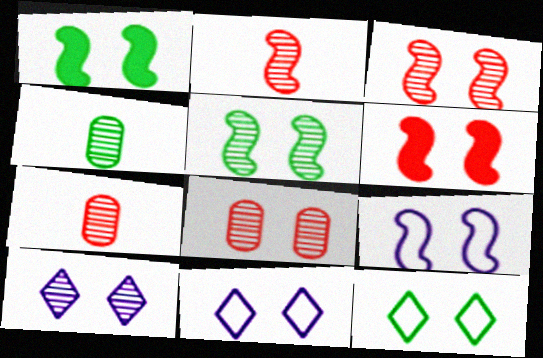[[1, 3, 9], 
[1, 8, 11], 
[5, 6, 9], 
[5, 8, 10]]